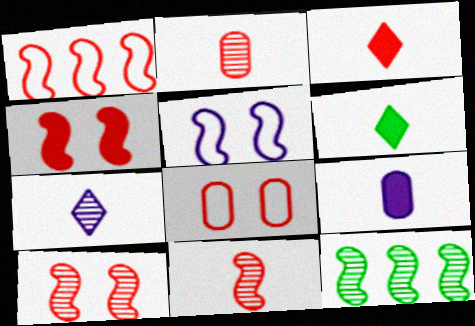[[1, 4, 11]]